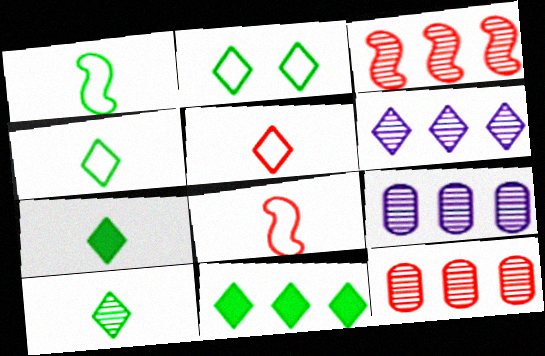[[2, 10, 11], 
[4, 7, 10]]